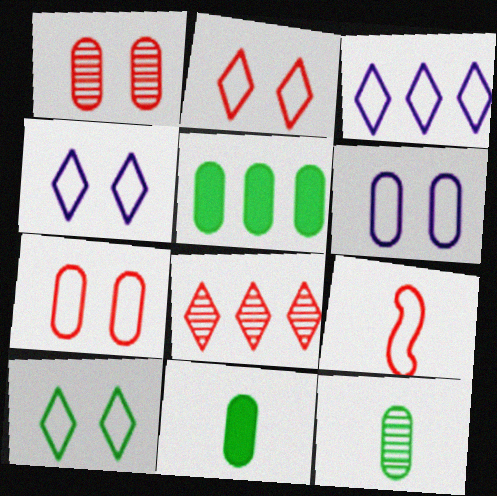[[2, 4, 10]]